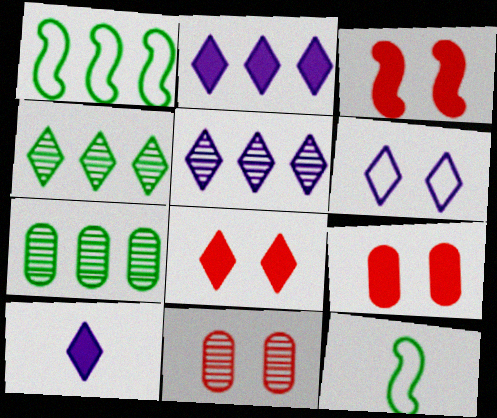[[1, 10, 11], 
[2, 11, 12], 
[3, 8, 9], 
[5, 6, 10], 
[5, 9, 12]]